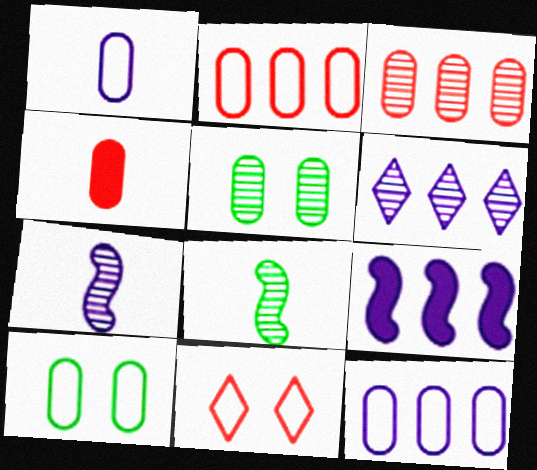[[1, 2, 10], 
[4, 5, 12], 
[6, 9, 12]]